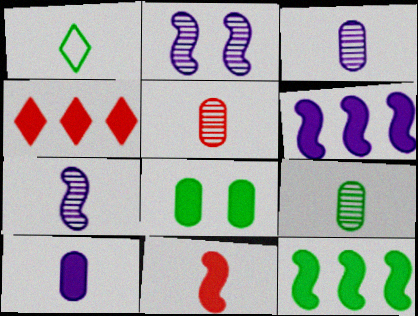[[1, 3, 11], 
[3, 5, 9]]